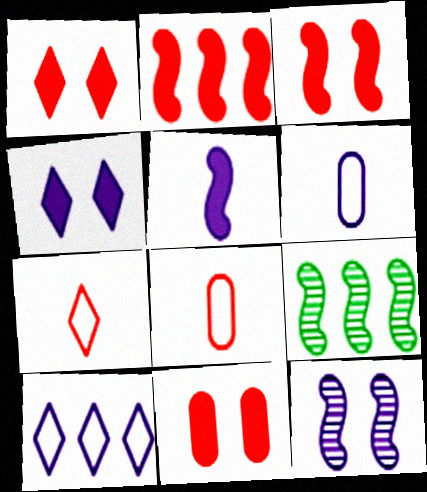[[1, 3, 11], 
[1, 6, 9], 
[4, 8, 9]]